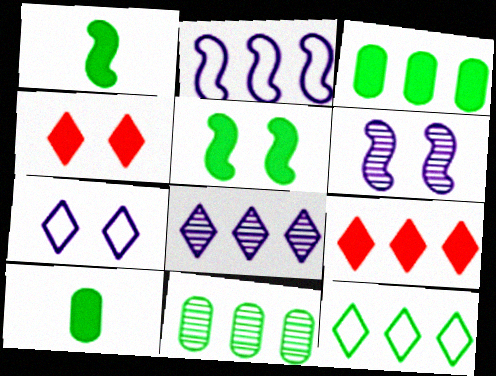[[2, 9, 11], 
[8, 9, 12]]